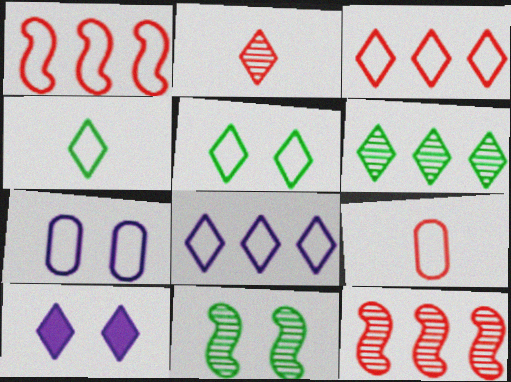[[1, 4, 7]]